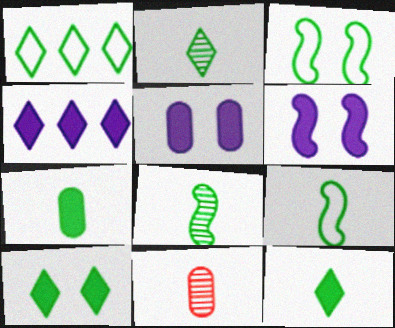[[1, 2, 10], 
[1, 6, 11], 
[2, 7, 9], 
[3, 4, 11]]